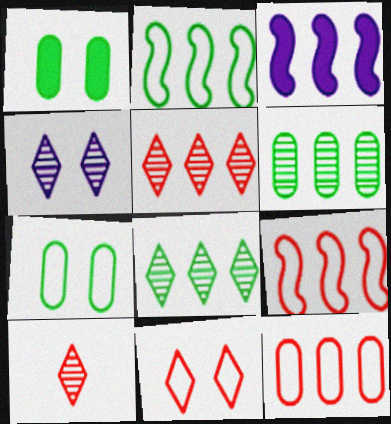[[3, 7, 10], 
[3, 8, 12], 
[4, 8, 10]]